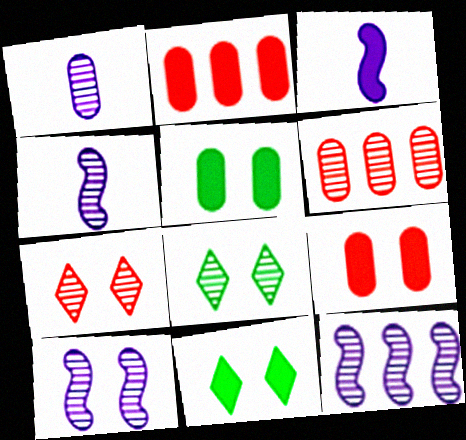[[2, 3, 11], 
[4, 6, 8], 
[4, 10, 12]]